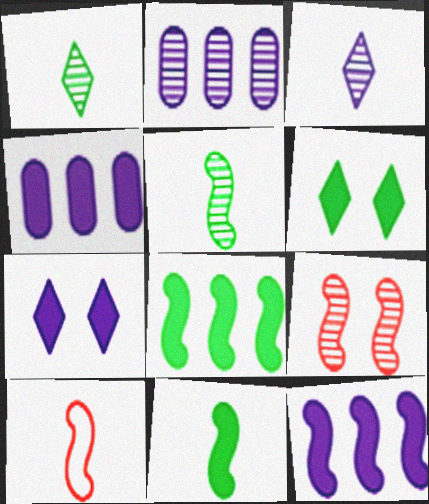[[1, 2, 9], 
[2, 6, 10]]